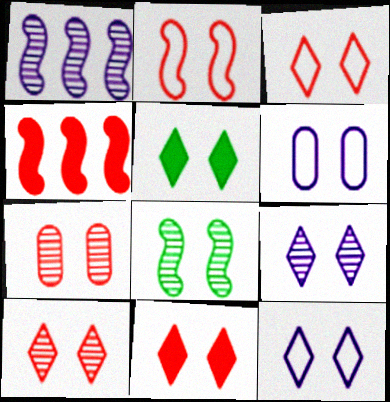[[2, 7, 11], 
[3, 5, 9], 
[3, 10, 11], 
[5, 10, 12], 
[6, 8, 11], 
[7, 8, 9]]